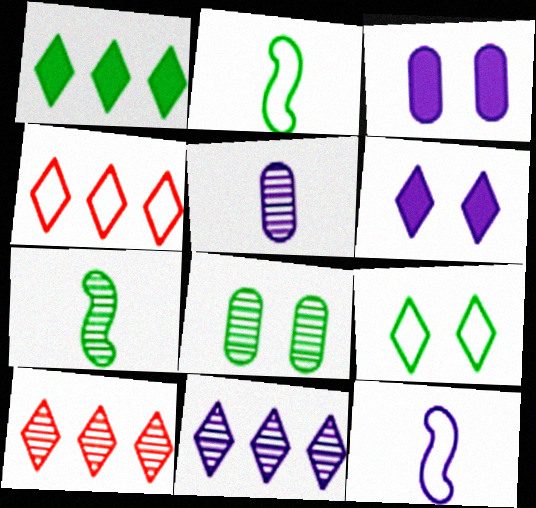[[1, 2, 8], 
[1, 4, 11], 
[2, 3, 10], 
[3, 4, 7], 
[3, 11, 12]]